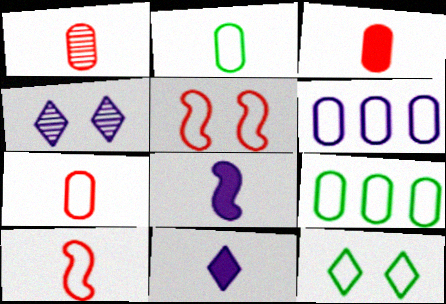[[1, 3, 7], 
[4, 6, 8], 
[6, 10, 12]]